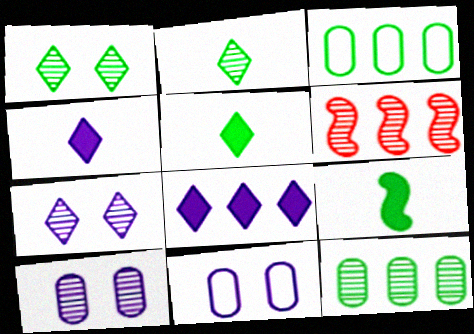[[1, 3, 9], 
[2, 6, 10], 
[3, 6, 8], 
[5, 6, 11]]